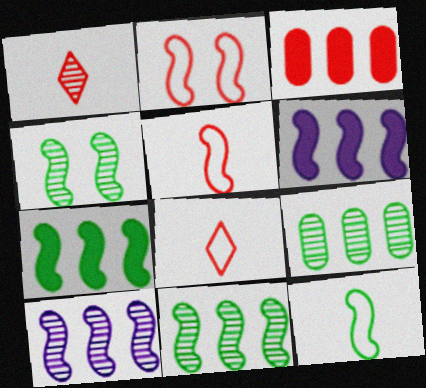[[1, 2, 3], 
[4, 5, 6], 
[4, 7, 12]]